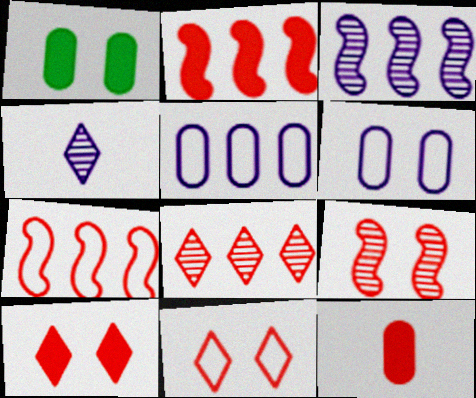[[1, 4, 7], 
[2, 10, 12]]